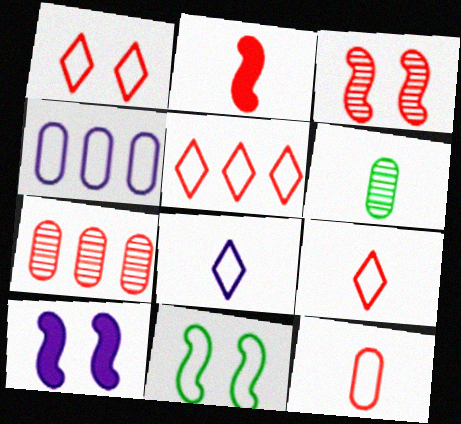[[1, 2, 7], 
[1, 5, 9], 
[2, 6, 8], 
[3, 10, 11], 
[4, 9, 11], 
[5, 6, 10]]